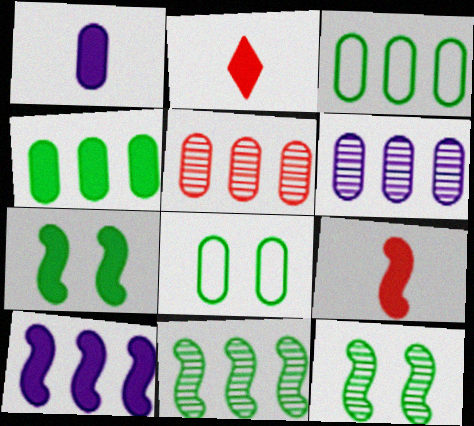[[1, 5, 8], 
[7, 9, 10]]